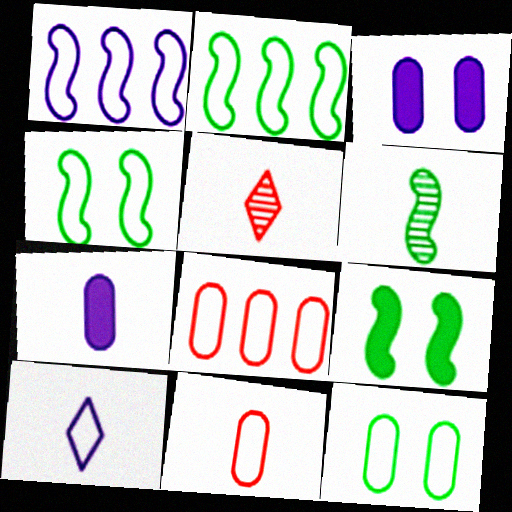[[2, 3, 5], 
[2, 6, 9], 
[4, 8, 10]]